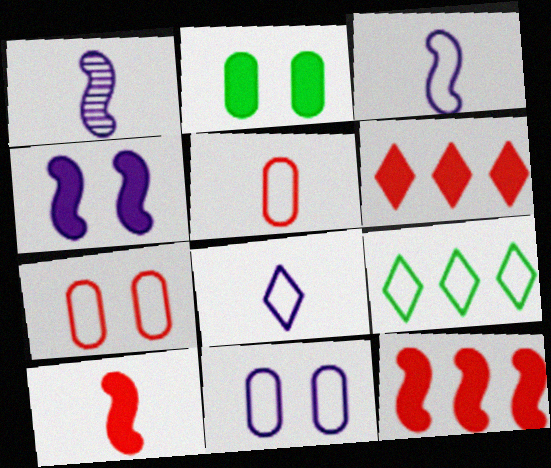[[3, 7, 9]]